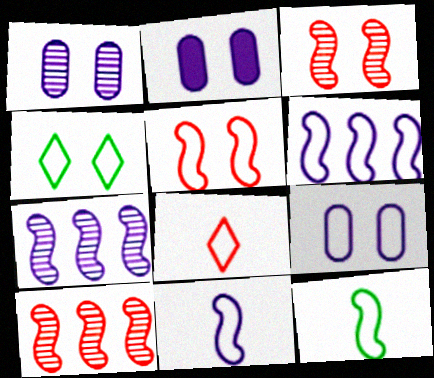[[1, 2, 9], 
[2, 3, 4], 
[4, 5, 9], 
[5, 6, 12]]